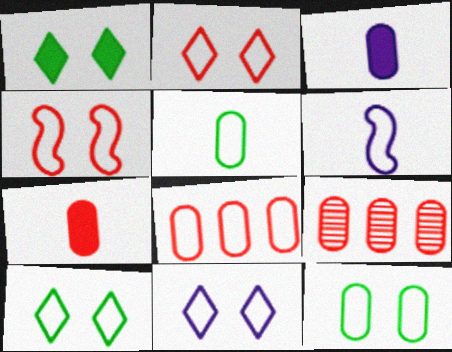[[1, 6, 9], 
[2, 10, 11], 
[3, 9, 12], 
[4, 11, 12], 
[6, 8, 10]]